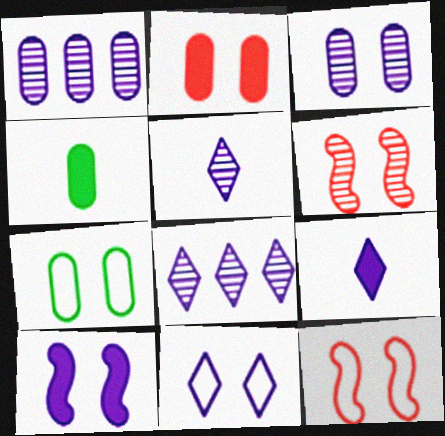[[2, 3, 7], 
[3, 10, 11], 
[4, 8, 12], 
[7, 11, 12], 
[8, 9, 11]]